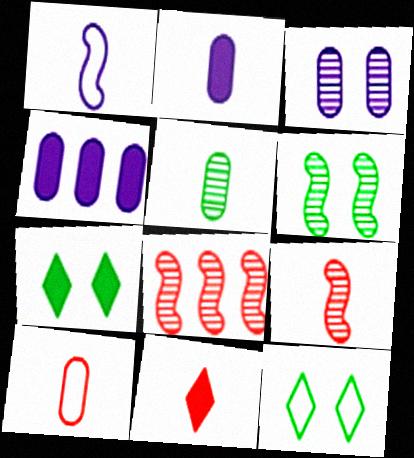[[1, 5, 11], 
[2, 5, 10], 
[2, 8, 12], 
[4, 9, 12], 
[9, 10, 11]]